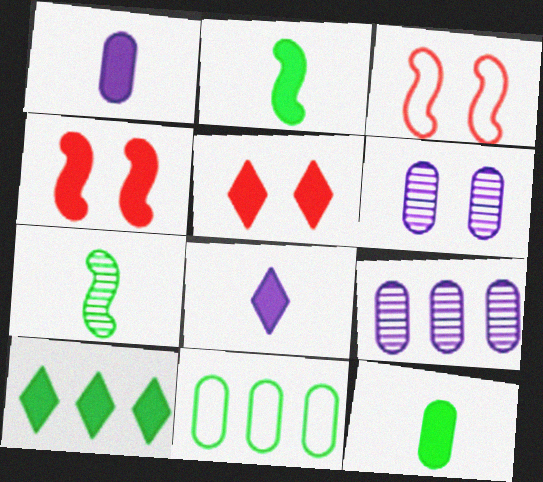[[1, 4, 10], 
[5, 8, 10]]